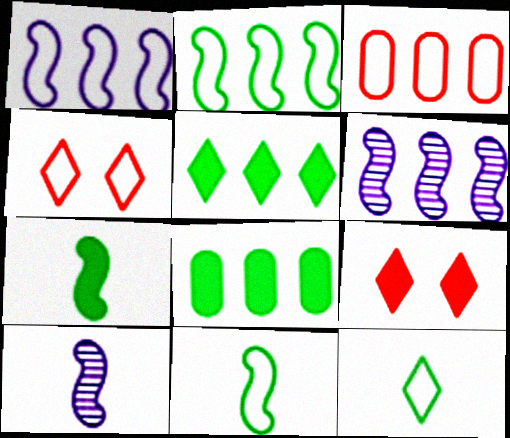[[3, 5, 6], 
[4, 8, 10]]